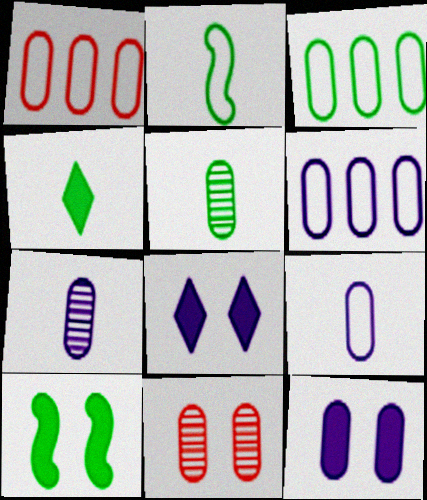[[1, 3, 6], 
[1, 5, 12], 
[2, 4, 5], 
[6, 7, 12]]